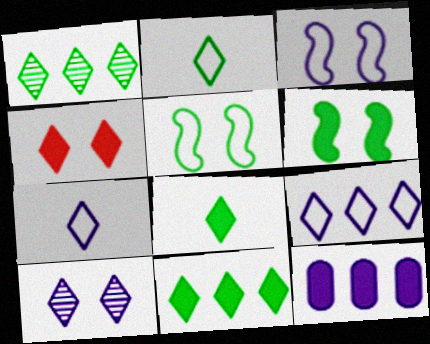[[1, 4, 7]]